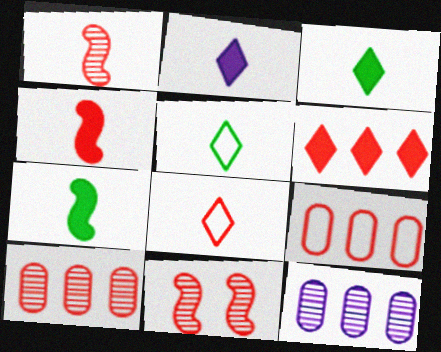[]